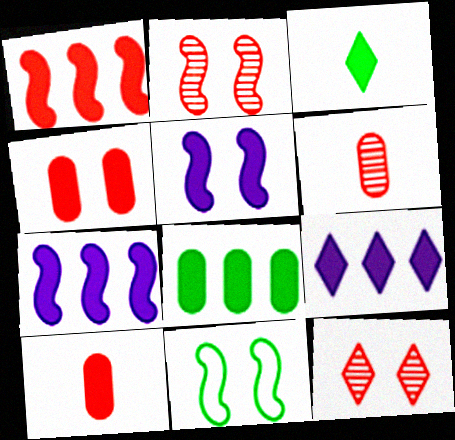[[1, 8, 9], 
[2, 5, 11], 
[3, 4, 7], 
[6, 9, 11]]